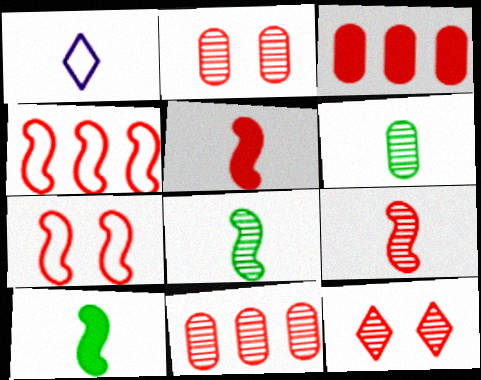[[1, 5, 6], 
[9, 11, 12]]